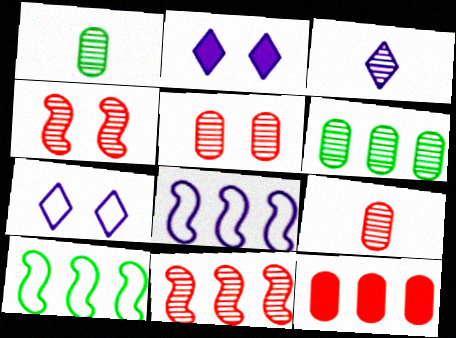[[2, 9, 10], 
[3, 4, 6]]